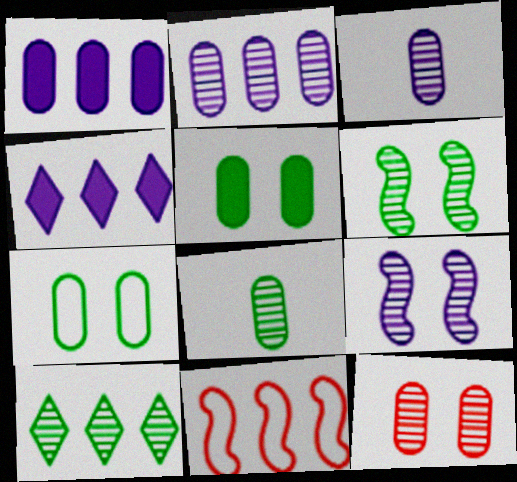[[1, 10, 11], 
[2, 8, 12], 
[6, 8, 10]]